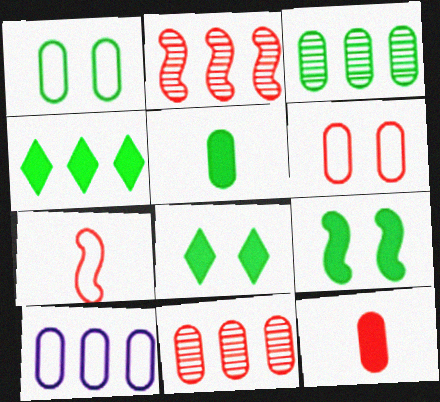[[1, 3, 5], 
[2, 4, 10], 
[4, 5, 9], 
[6, 11, 12]]